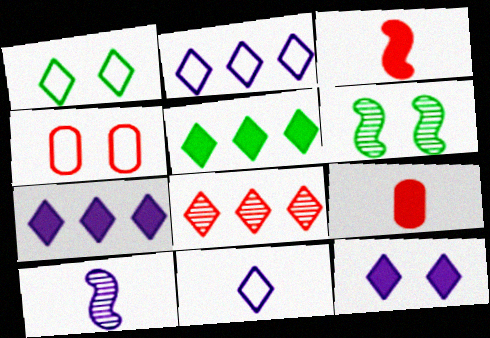[[2, 5, 8], 
[2, 6, 9], 
[3, 4, 8], 
[4, 5, 10], 
[4, 6, 12]]